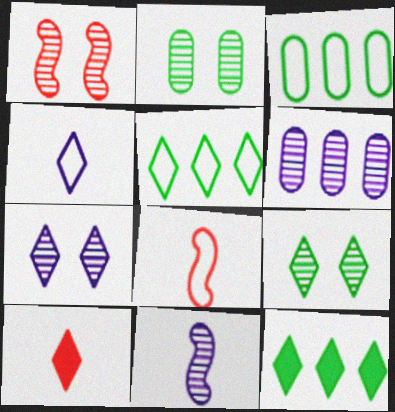[[1, 2, 7], 
[5, 7, 10], 
[6, 7, 11]]